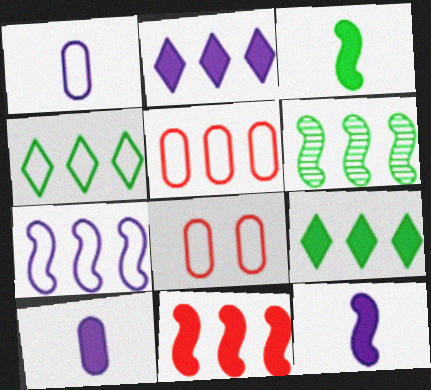[[2, 5, 6], 
[4, 5, 7], 
[6, 7, 11]]